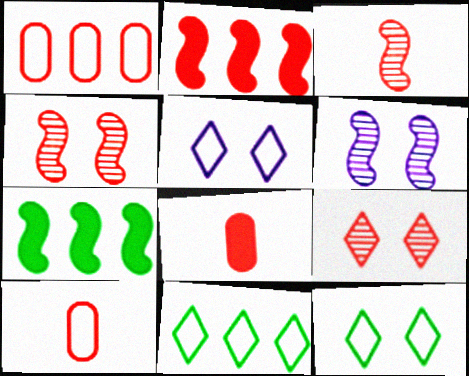[[2, 9, 10], 
[6, 8, 11]]